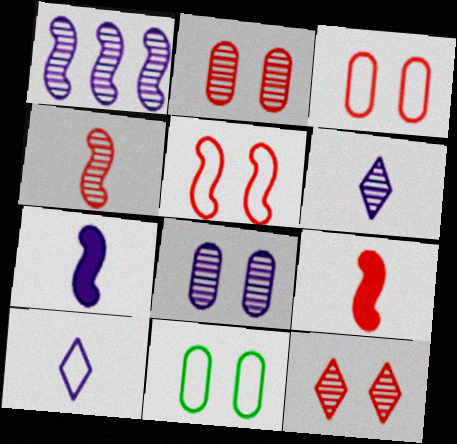[[1, 6, 8]]